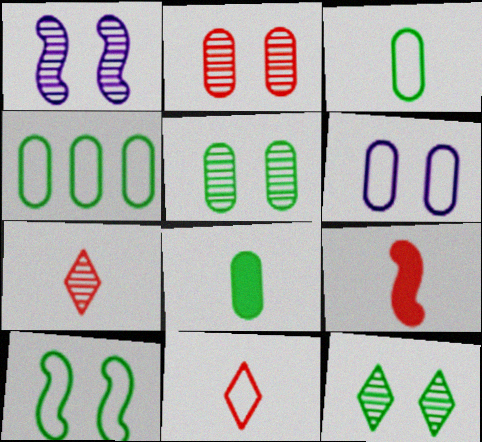[[1, 2, 12], 
[4, 5, 8]]